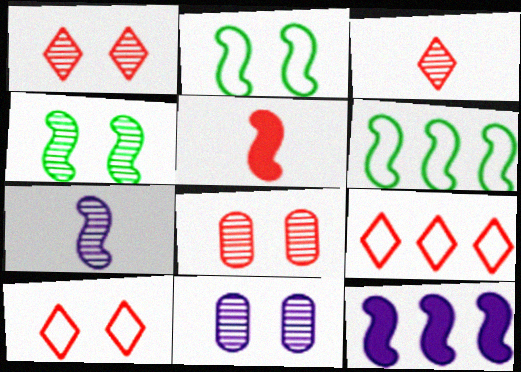[[1, 4, 11], 
[5, 8, 9]]